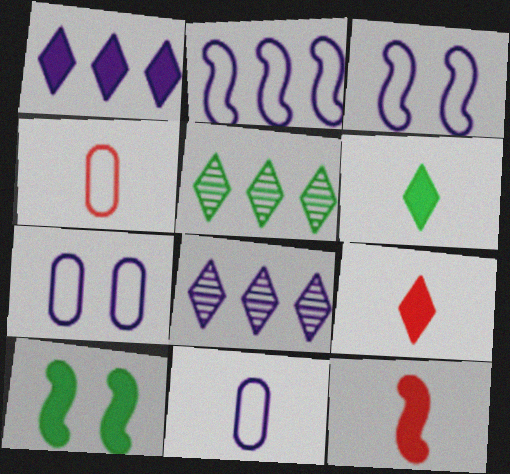[[4, 8, 10], 
[5, 7, 12]]